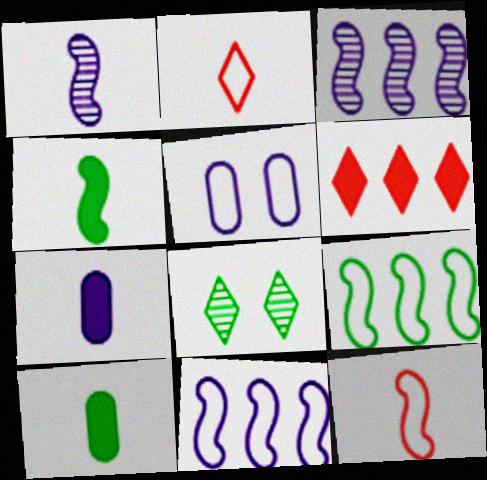[[1, 2, 10], 
[1, 4, 12], 
[2, 5, 9], 
[8, 9, 10]]